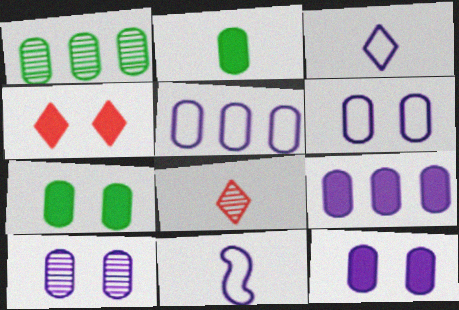[[1, 4, 11], 
[2, 8, 11], 
[6, 10, 12]]